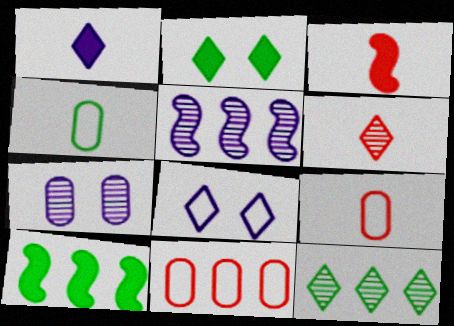[[2, 5, 9], 
[3, 6, 9]]